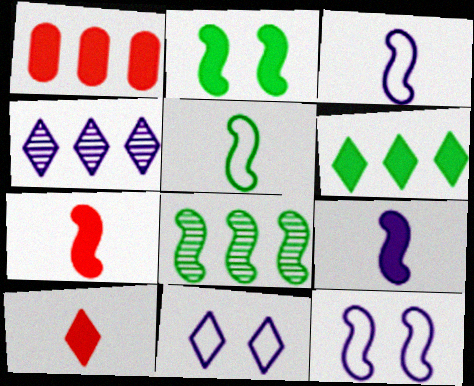[[2, 5, 8], 
[7, 8, 12]]